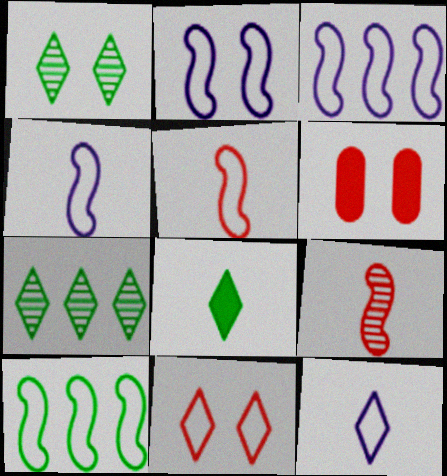[[1, 2, 6], 
[2, 3, 4], 
[2, 5, 10], 
[4, 6, 7]]